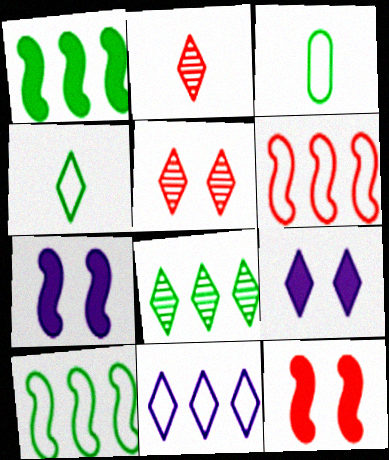[]